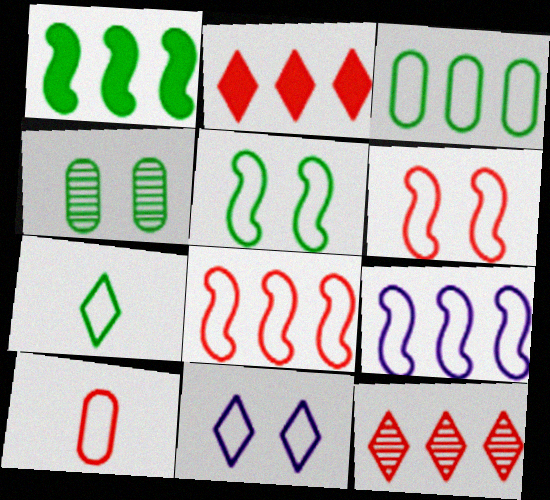[[1, 4, 7], 
[3, 5, 7]]